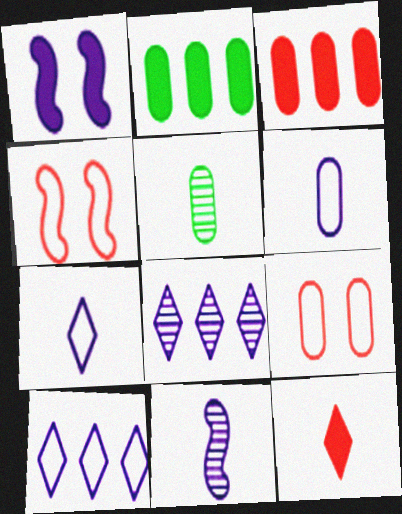[[1, 2, 12], 
[1, 6, 8]]